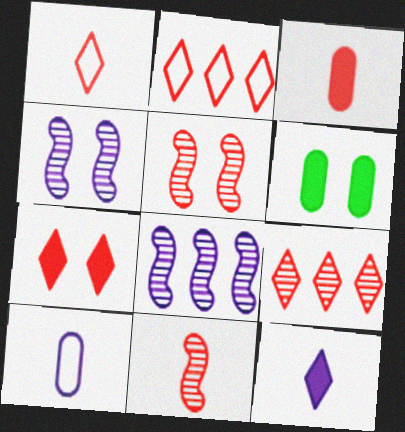[[1, 3, 11], 
[1, 6, 8], 
[1, 7, 9], 
[2, 3, 5]]